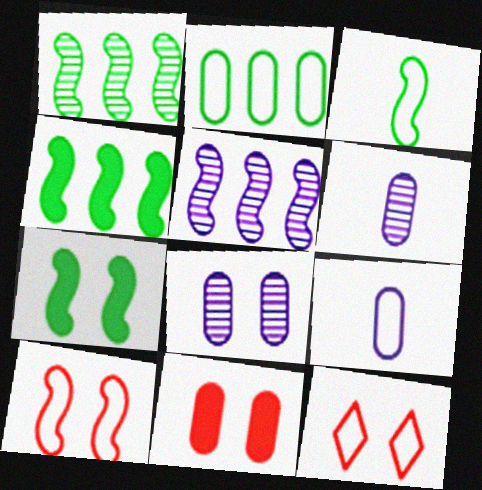[[1, 3, 7], 
[2, 6, 11], 
[4, 6, 12], 
[7, 8, 12]]